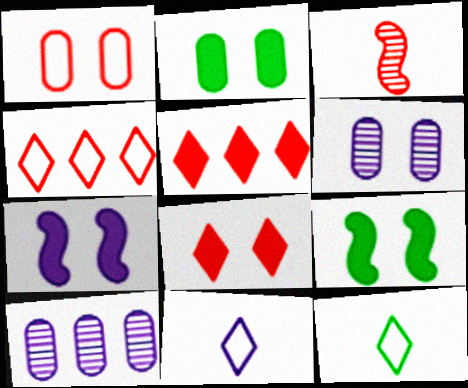[[1, 2, 6], 
[1, 3, 5], 
[2, 7, 8], 
[7, 10, 11]]